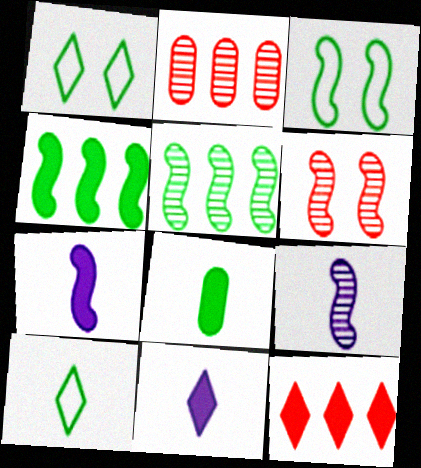[[1, 2, 7], 
[1, 5, 8], 
[2, 3, 11], 
[5, 6, 9]]